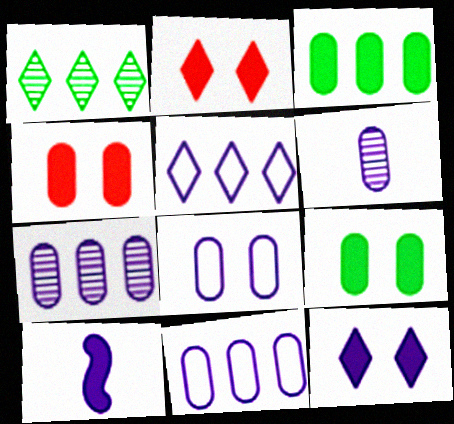[[2, 3, 10]]